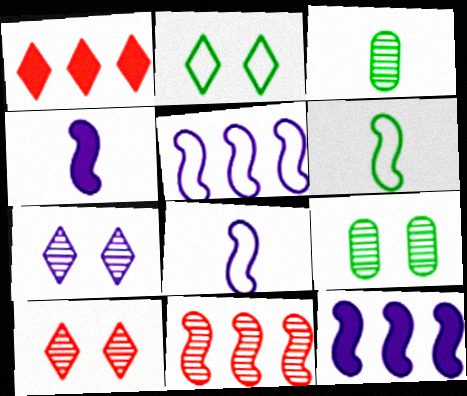[[1, 8, 9], 
[3, 7, 11]]